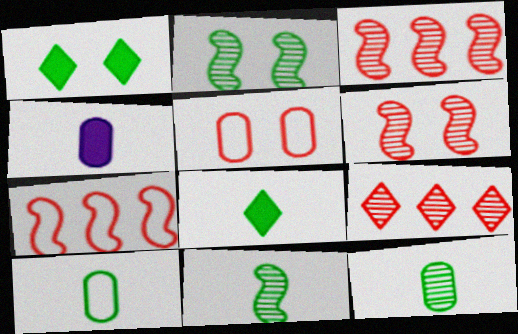[[8, 10, 11]]